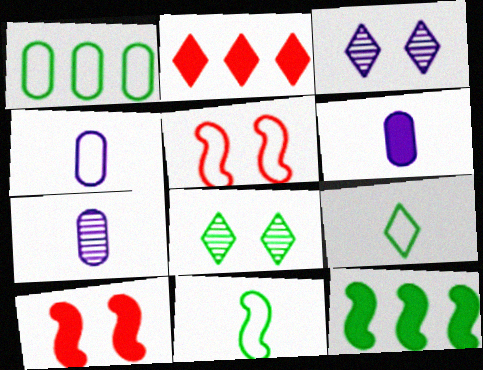[[2, 3, 9], 
[4, 6, 7]]